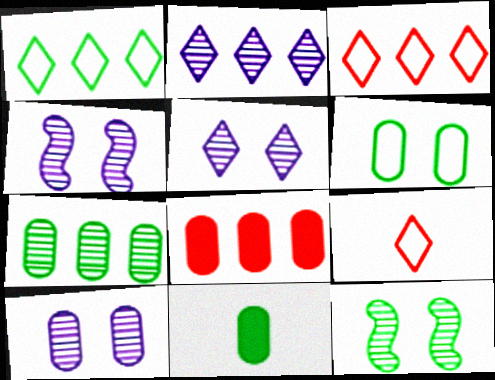[[1, 11, 12], 
[3, 4, 11], 
[4, 5, 10], 
[6, 7, 11]]